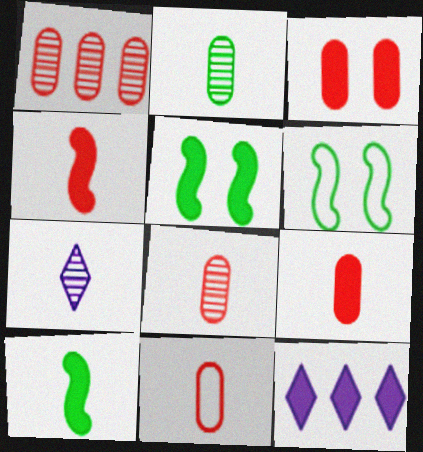[[1, 3, 11], 
[3, 10, 12], 
[5, 9, 12], 
[6, 8, 12], 
[7, 10, 11], 
[8, 9, 11]]